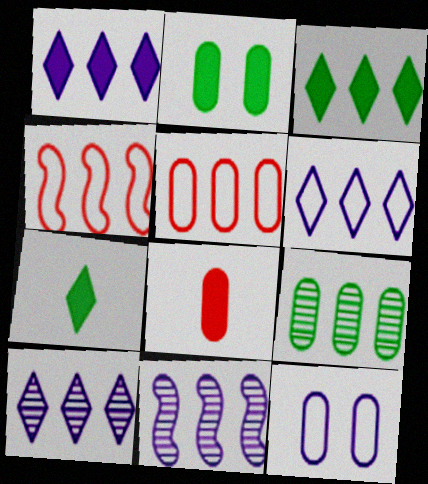[[1, 4, 9], 
[1, 6, 10], 
[3, 5, 11], 
[8, 9, 12]]